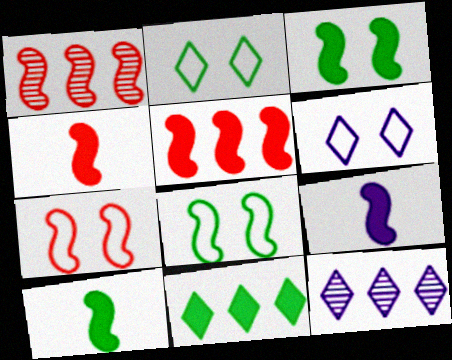[[1, 4, 7], 
[1, 8, 9], 
[3, 5, 9], 
[4, 9, 10]]